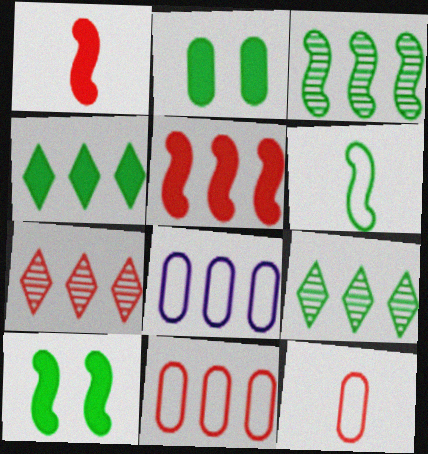[[2, 6, 9], 
[3, 6, 10], 
[5, 7, 11], 
[5, 8, 9]]